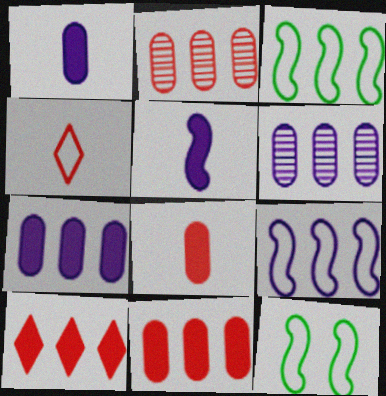[[3, 6, 10]]